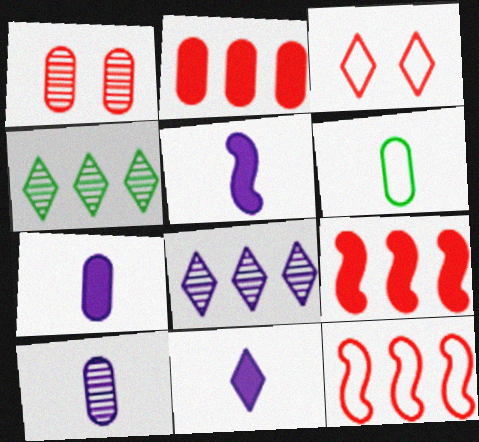[[3, 4, 11], 
[5, 7, 11]]